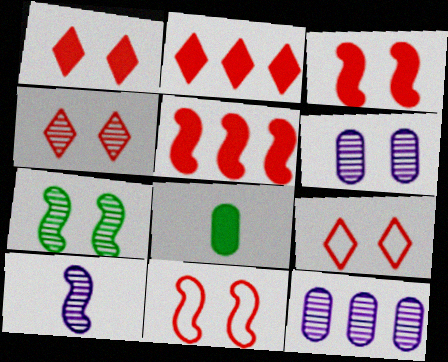[[1, 4, 9], 
[4, 6, 7]]